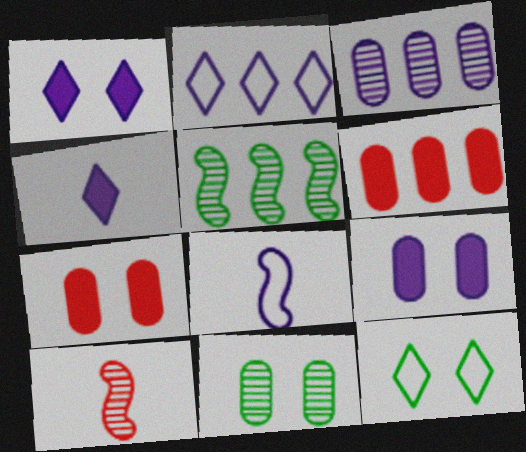[[1, 3, 8], 
[2, 5, 6]]